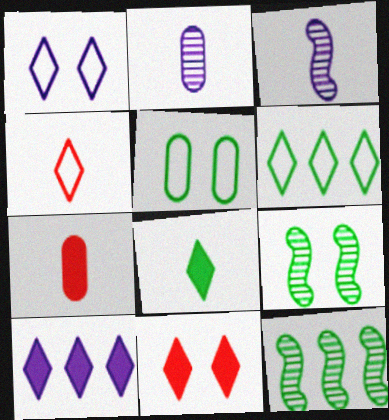[[1, 4, 6], 
[1, 7, 12], 
[5, 8, 12], 
[8, 10, 11]]